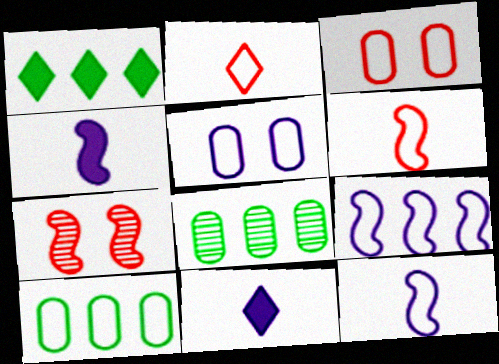[[7, 10, 11]]